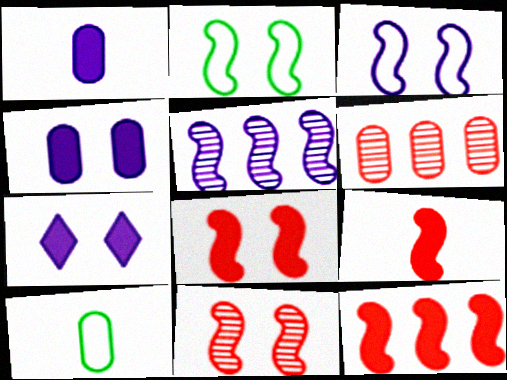[[2, 5, 9], 
[4, 6, 10], 
[8, 9, 12]]